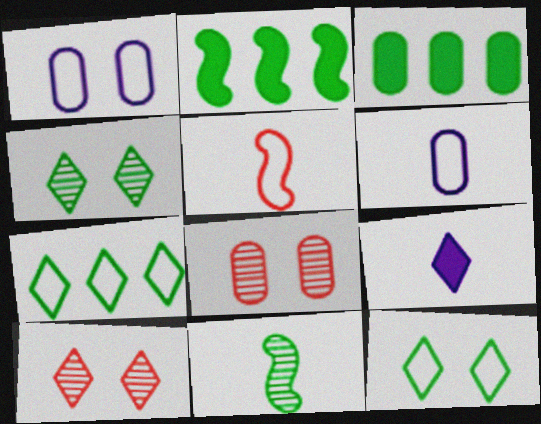[[1, 5, 7], 
[2, 6, 10], 
[3, 6, 8], 
[3, 11, 12], 
[7, 9, 10]]